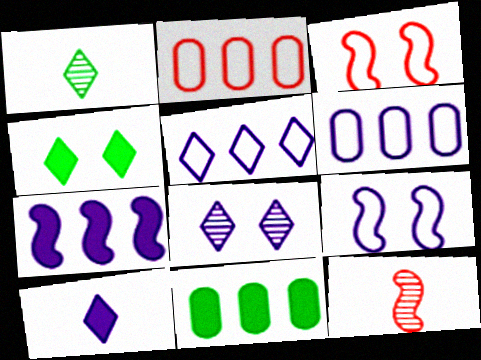[[4, 6, 12], 
[5, 8, 10]]